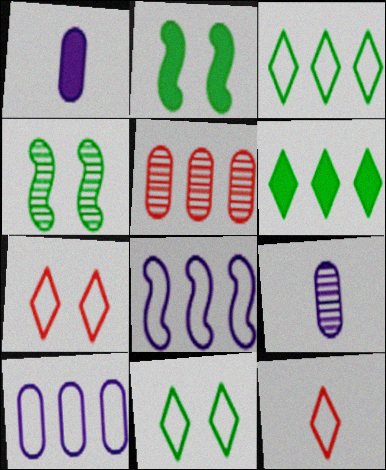[[5, 6, 8]]